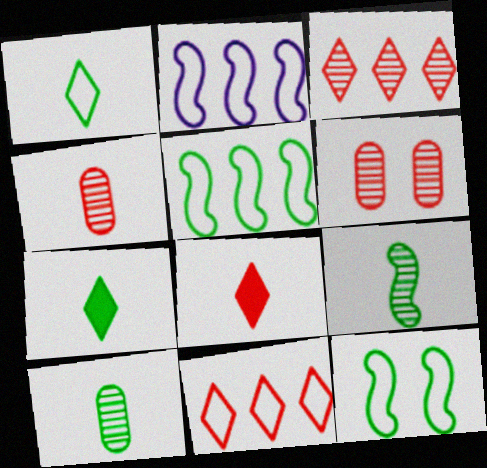[[2, 6, 7]]